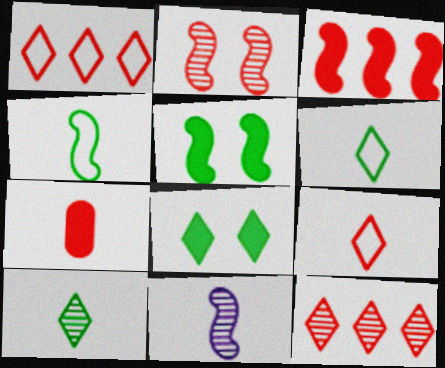[[1, 2, 7], 
[6, 7, 11]]